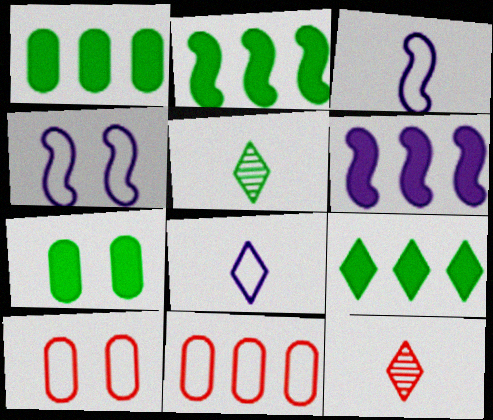[[1, 2, 9], 
[1, 4, 12], 
[5, 6, 10]]